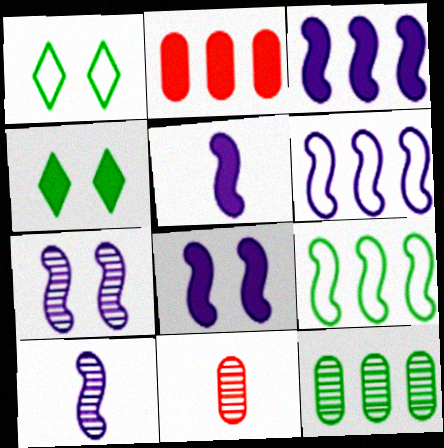[[1, 2, 10], 
[1, 3, 11], 
[2, 4, 5], 
[3, 5, 8], 
[4, 6, 11], 
[5, 6, 7], 
[6, 8, 10]]